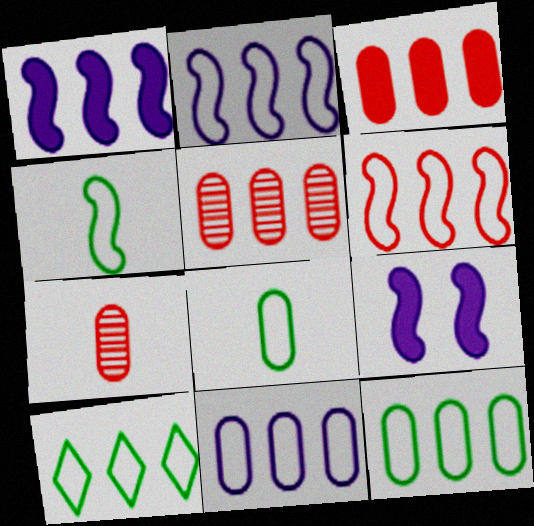[[1, 5, 10], 
[6, 10, 11], 
[7, 9, 10]]